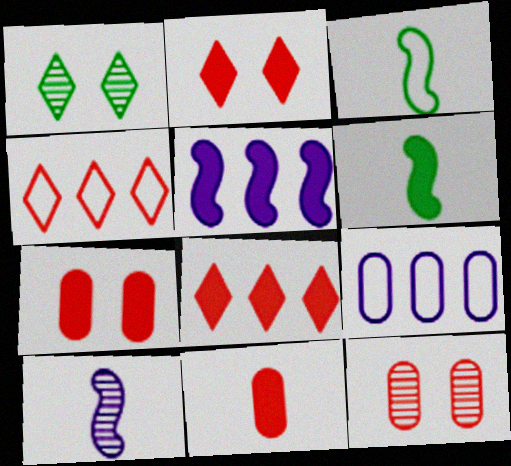[]